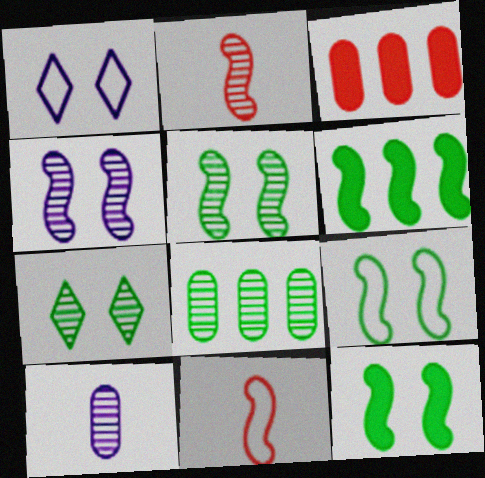[[4, 6, 11], 
[5, 9, 12]]